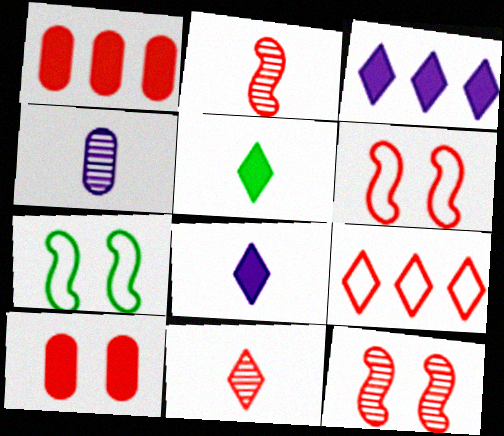[[1, 6, 11], 
[2, 9, 10]]